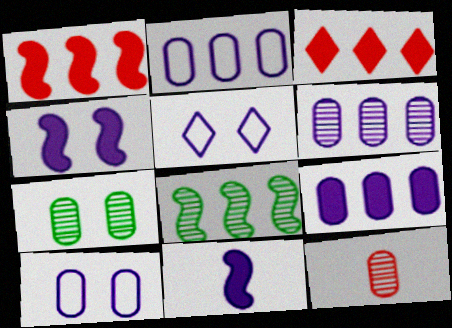[[2, 3, 8], 
[2, 6, 9], 
[5, 6, 11], 
[6, 7, 12]]